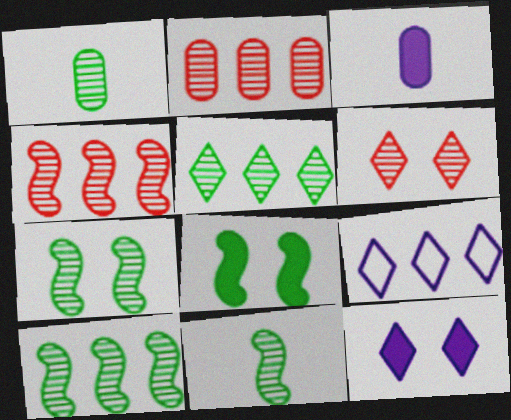[[1, 5, 7], 
[7, 10, 11]]